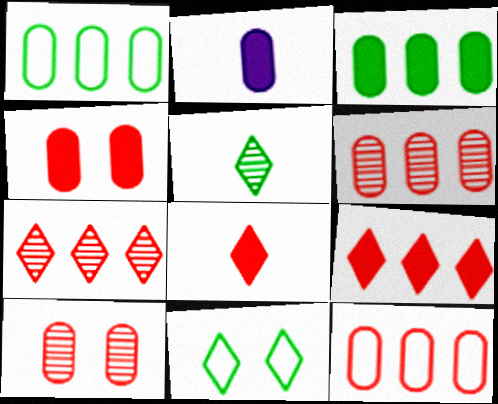[[1, 2, 10], 
[2, 3, 4]]